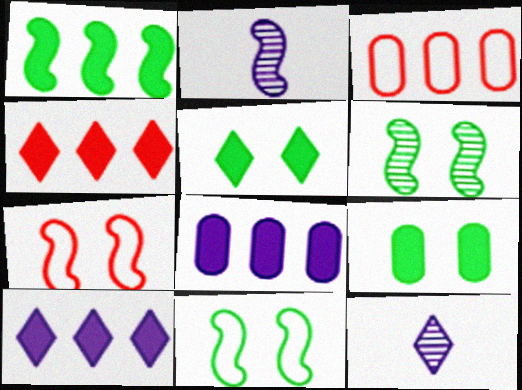[[1, 2, 7], 
[1, 4, 8], 
[2, 3, 5]]